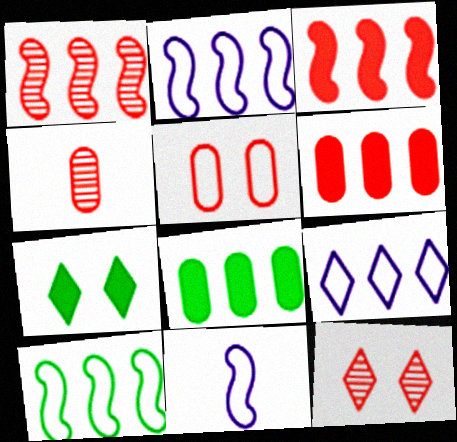[[1, 4, 12], 
[1, 8, 9], 
[2, 4, 7], 
[4, 5, 6], 
[8, 11, 12]]